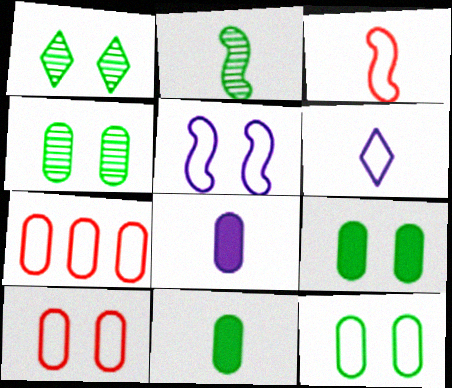[[4, 7, 8], 
[4, 9, 12]]